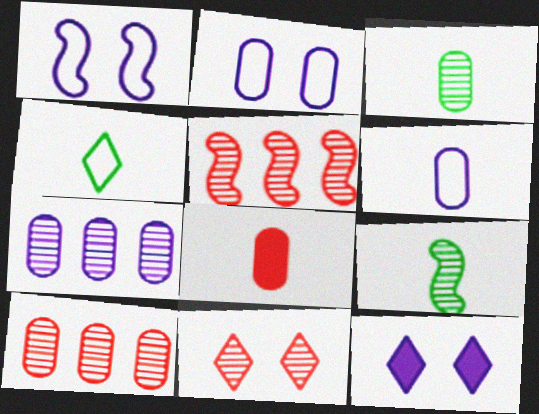[[3, 6, 8], 
[7, 9, 11]]